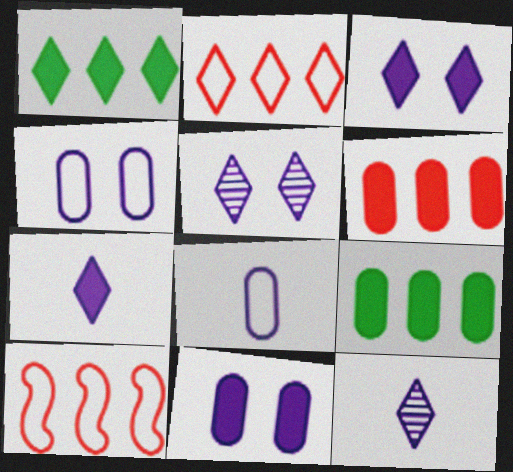[]